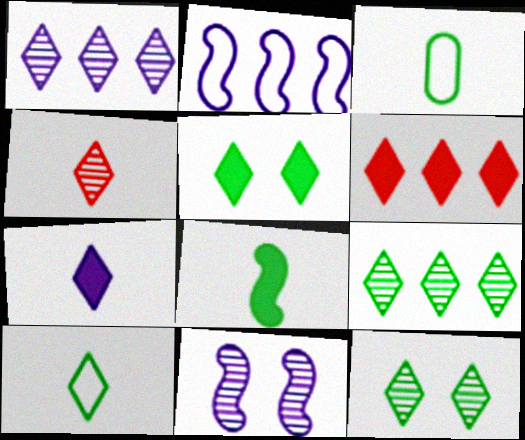[[1, 4, 12], 
[3, 6, 11], 
[4, 7, 10], 
[5, 6, 7], 
[5, 9, 10]]